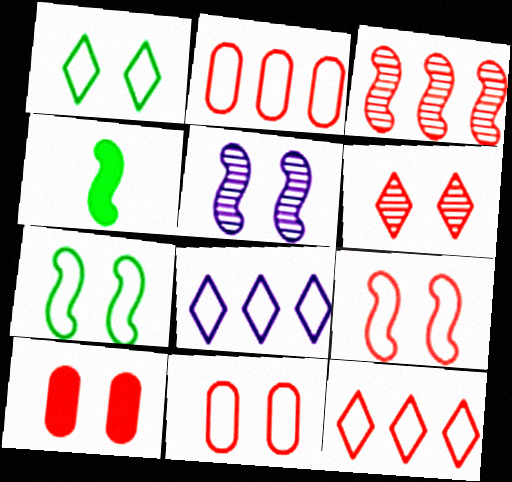[[1, 5, 10], 
[6, 9, 10]]